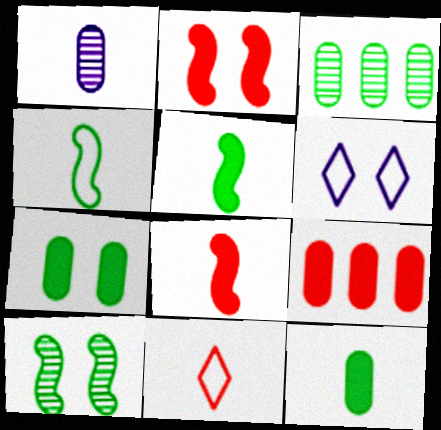[[1, 5, 11], 
[3, 6, 8]]